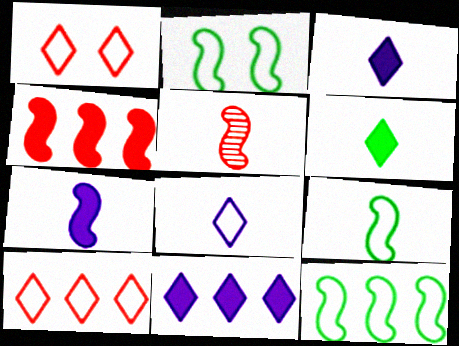[[2, 9, 12], 
[5, 7, 9]]